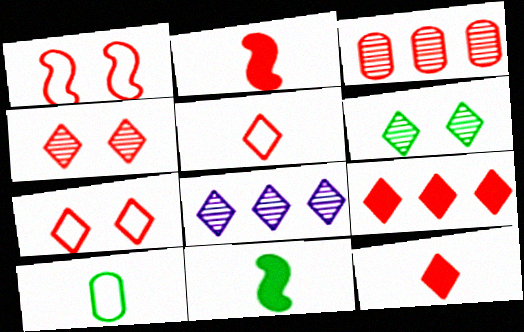[[1, 3, 12], 
[2, 3, 7], 
[4, 5, 9]]